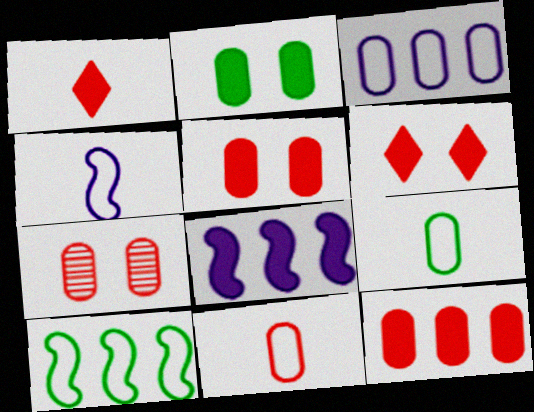[[1, 2, 8], 
[7, 11, 12]]